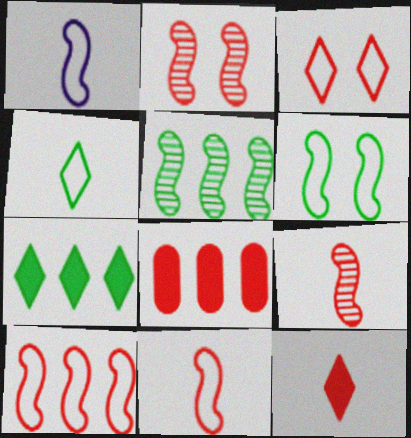[[1, 6, 10], 
[3, 8, 9]]